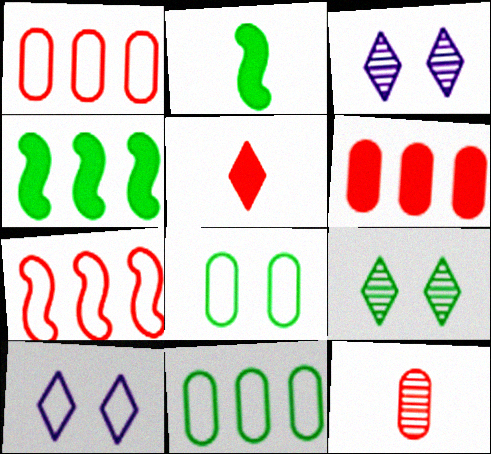[[1, 2, 3], 
[2, 9, 11], 
[4, 10, 12]]